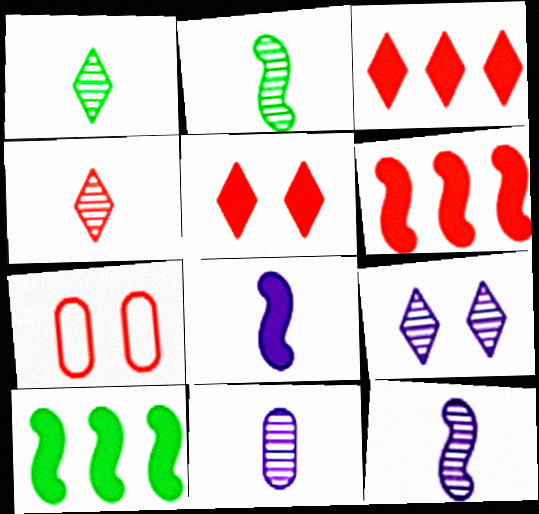[[2, 4, 11], 
[4, 6, 7]]